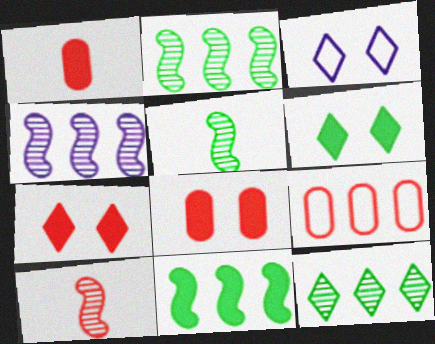[[1, 2, 3], 
[7, 9, 10]]